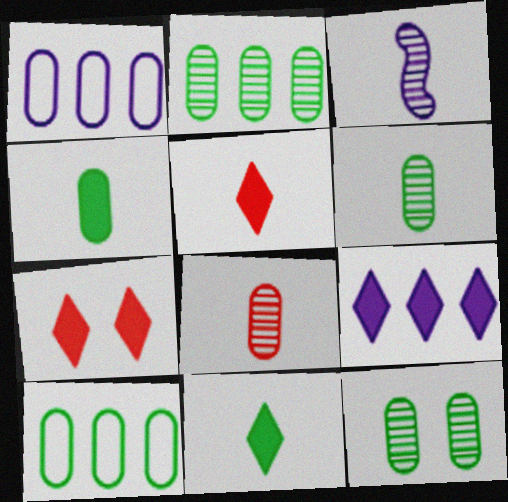[[2, 6, 12], 
[3, 7, 10], 
[4, 10, 12], 
[7, 9, 11]]